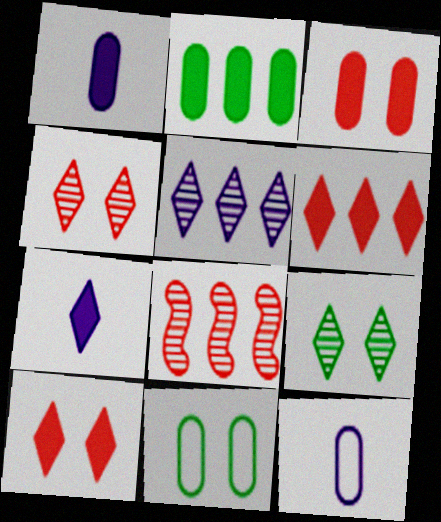[[1, 2, 3], 
[7, 8, 11]]